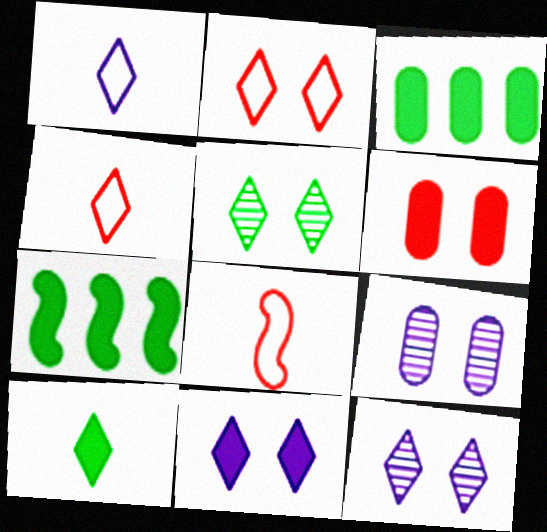[[2, 5, 11], 
[3, 8, 12], 
[4, 7, 9]]